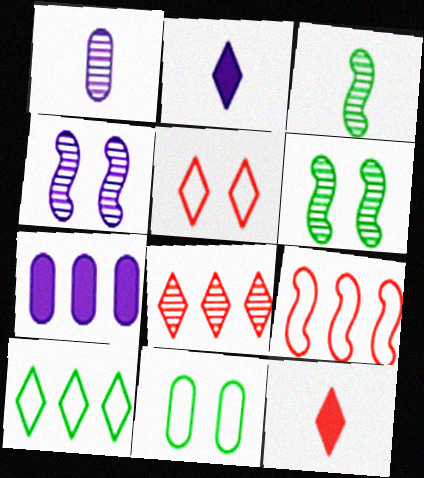[[1, 6, 8], 
[3, 5, 7], 
[5, 8, 12]]